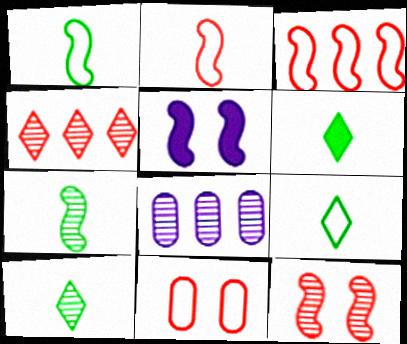[[3, 5, 7], 
[6, 9, 10], 
[8, 10, 12]]